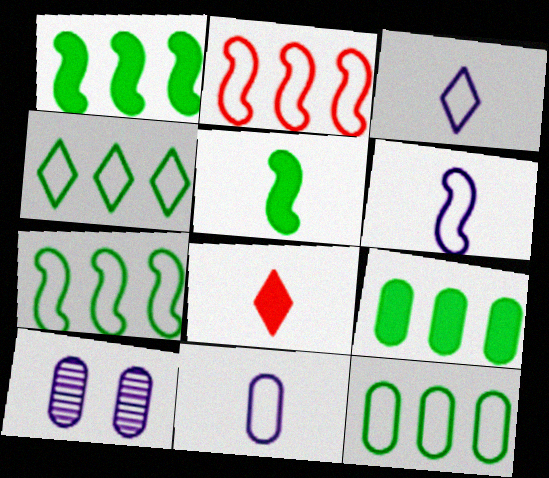[[3, 6, 11], 
[4, 7, 12], 
[7, 8, 10]]